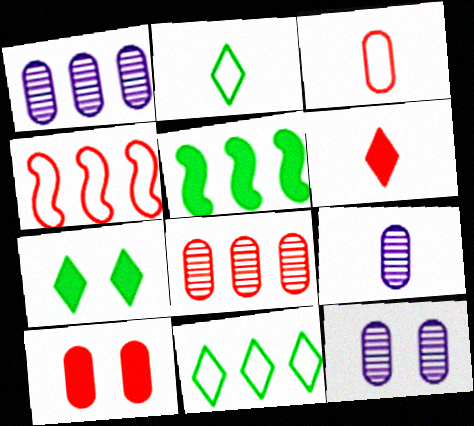[[1, 9, 12], 
[3, 8, 10], 
[4, 7, 9]]